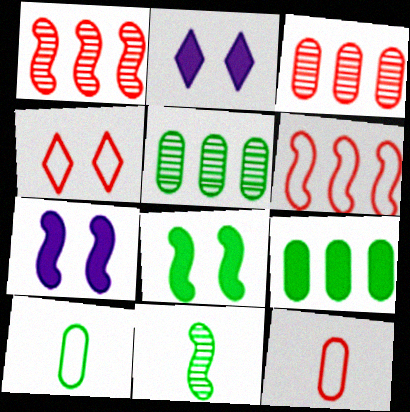[[1, 2, 10], 
[4, 6, 12], 
[6, 7, 11]]